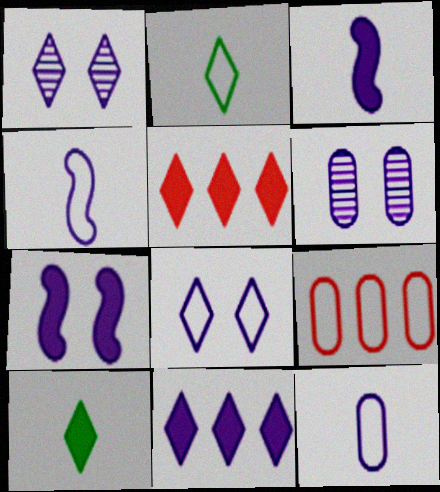[[1, 2, 5], 
[4, 6, 11], 
[6, 7, 8]]